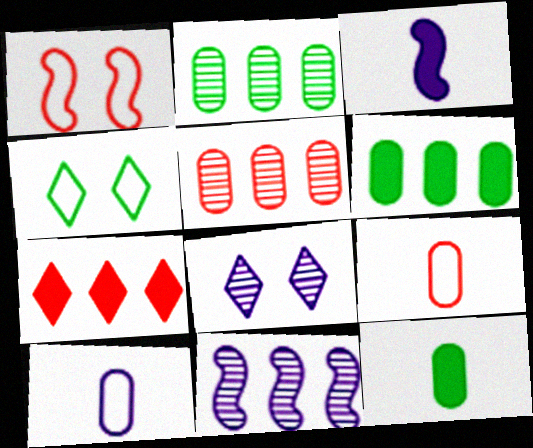[[3, 4, 5]]